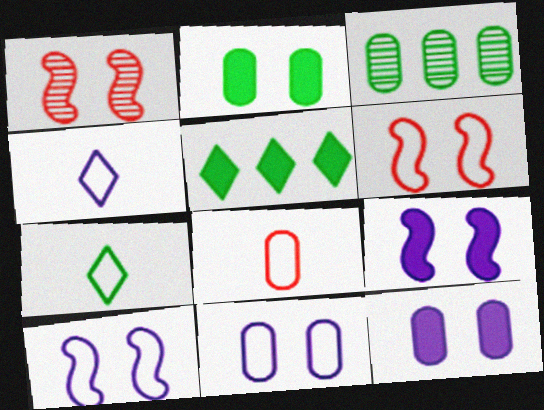[[3, 8, 12]]